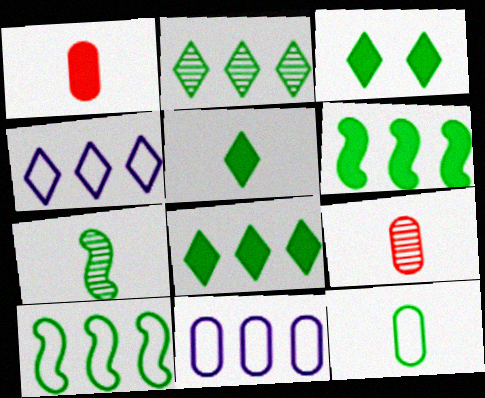[[3, 5, 8], 
[5, 7, 12]]